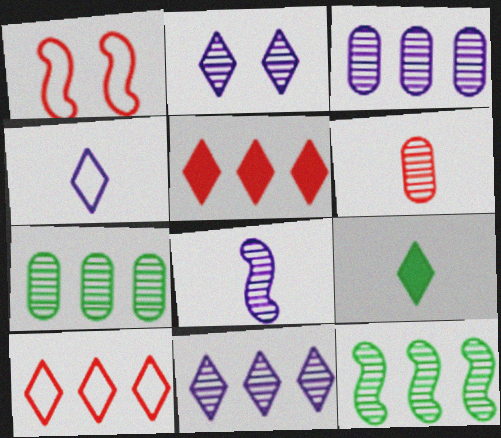[[1, 3, 9], 
[1, 5, 6], 
[2, 3, 8], 
[2, 6, 12], 
[2, 9, 10]]